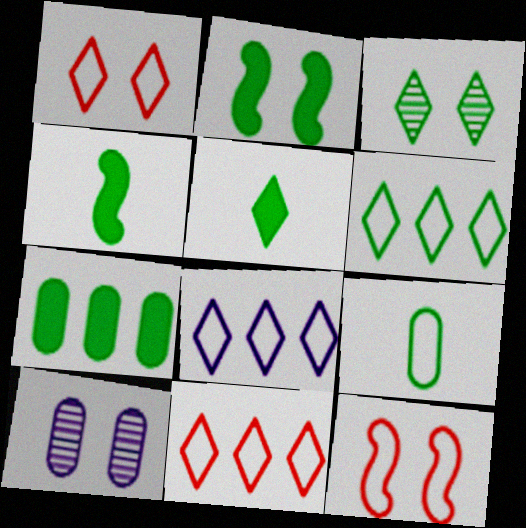[[1, 2, 10], 
[2, 5, 7], 
[3, 5, 6], 
[4, 10, 11], 
[6, 8, 11], 
[8, 9, 12]]